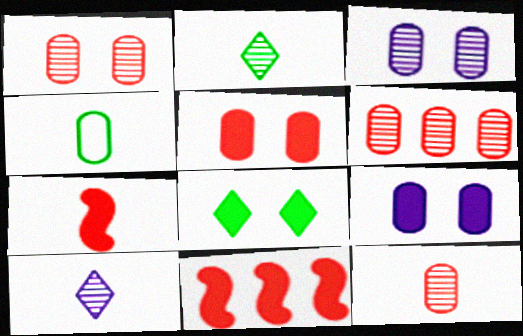[[1, 6, 12], 
[4, 6, 9], 
[4, 7, 10]]